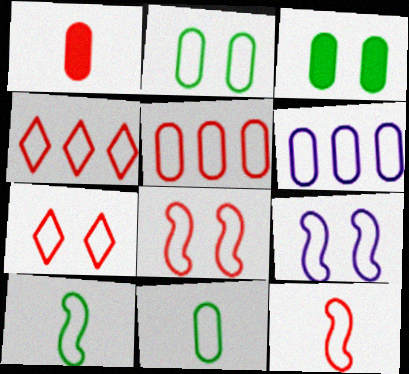[[2, 7, 9], 
[4, 9, 11], 
[5, 7, 12], 
[6, 7, 10]]